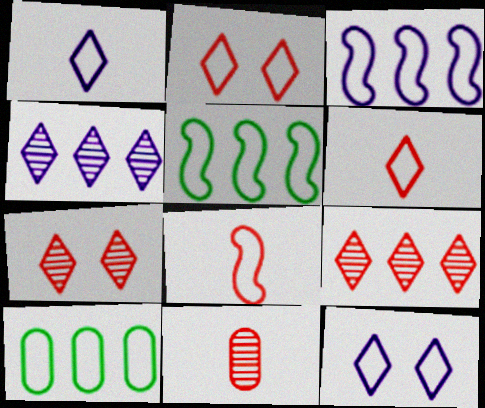[[8, 10, 12]]